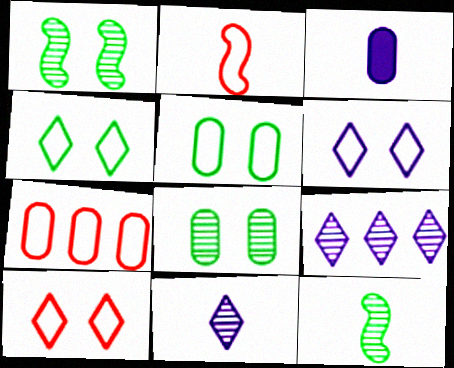[[2, 7, 10], 
[3, 7, 8], 
[4, 6, 10]]